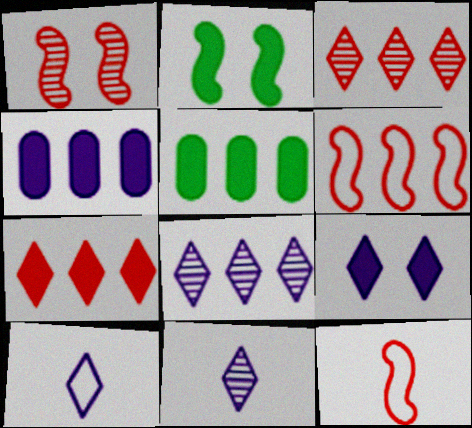[[1, 5, 10], 
[5, 6, 8], 
[8, 9, 10]]